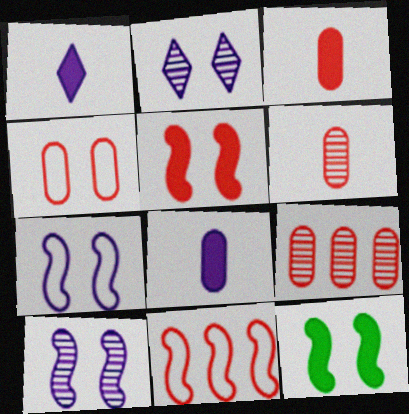[[2, 4, 12], 
[3, 4, 9]]